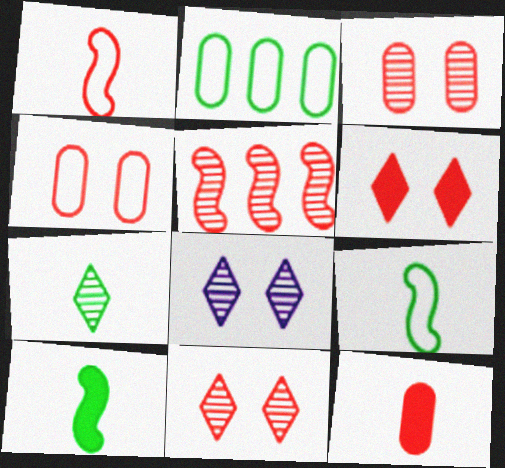[]